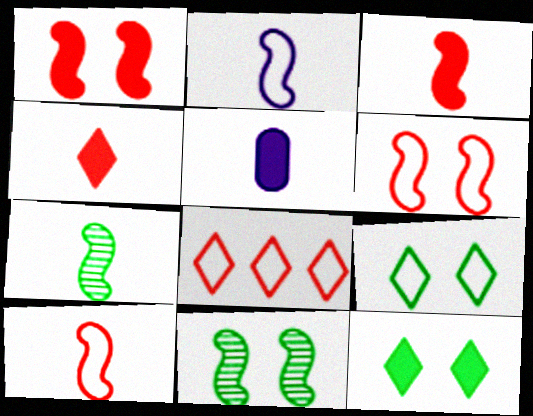[[2, 3, 7], 
[5, 8, 11]]